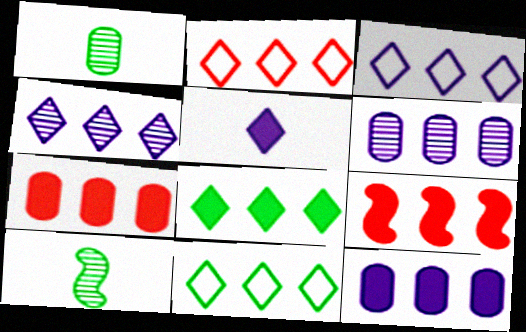[[2, 3, 11], 
[2, 4, 8], 
[6, 9, 11], 
[8, 9, 12]]